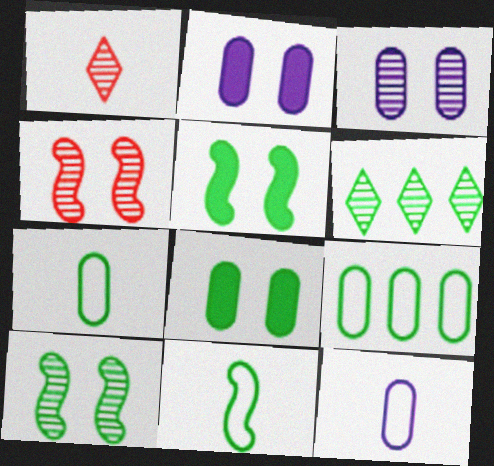[[5, 6, 7], 
[6, 8, 11]]